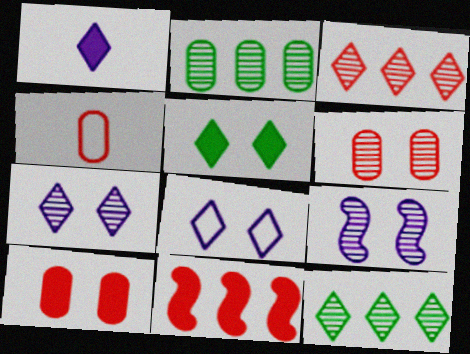[]